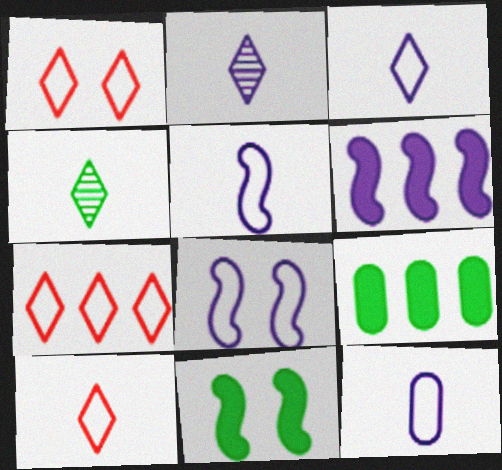[[1, 7, 10], 
[3, 5, 12]]